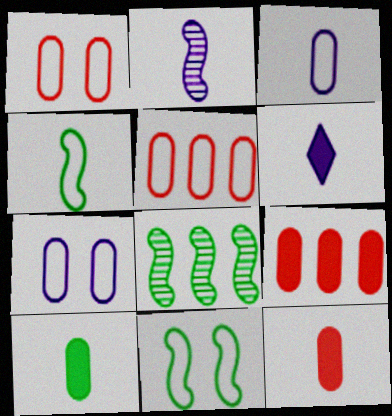[[1, 6, 8], 
[2, 3, 6]]